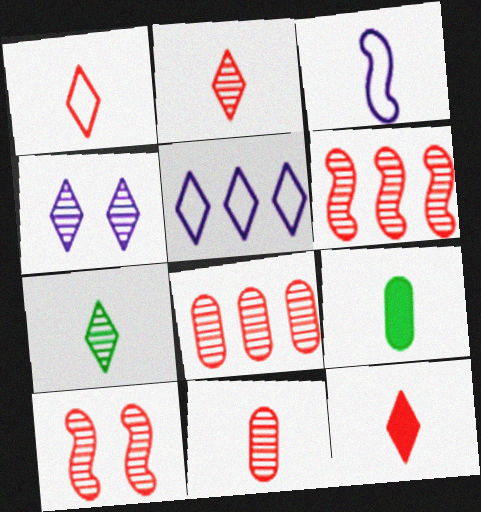[[1, 2, 12], 
[2, 3, 9], 
[2, 8, 10], 
[5, 9, 10]]